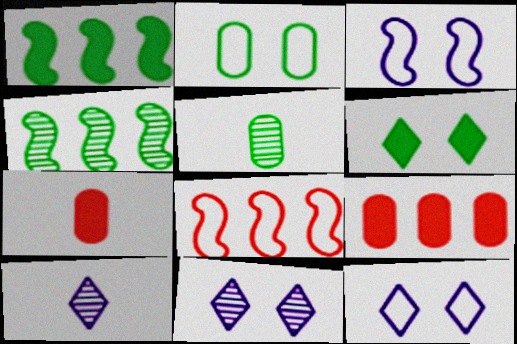[[4, 7, 12]]